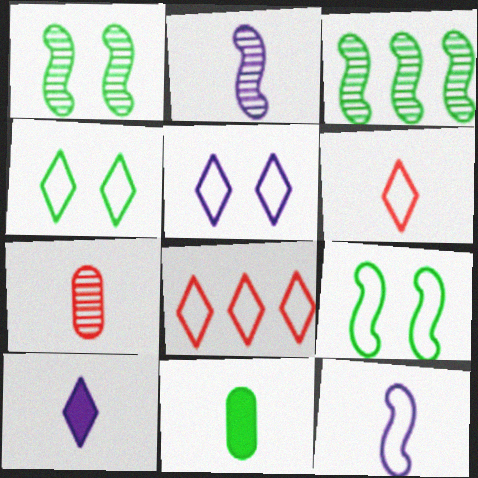[[2, 6, 11], 
[3, 4, 11]]